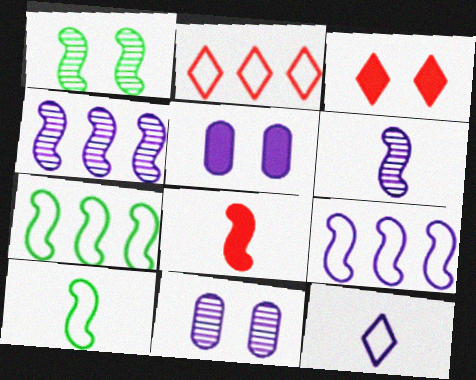[[1, 8, 9], 
[4, 5, 12], 
[6, 8, 10]]